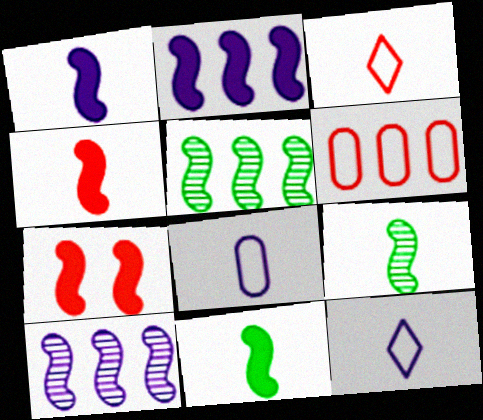[[1, 4, 11], 
[2, 7, 11]]